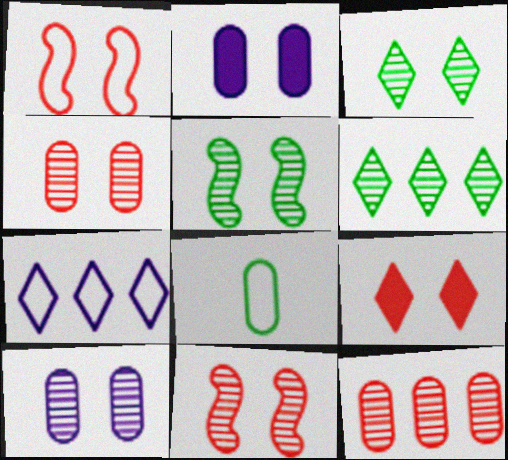[[1, 2, 3], 
[1, 4, 9], 
[1, 7, 8], 
[2, 8, 12], 
[3, 10, 11]]